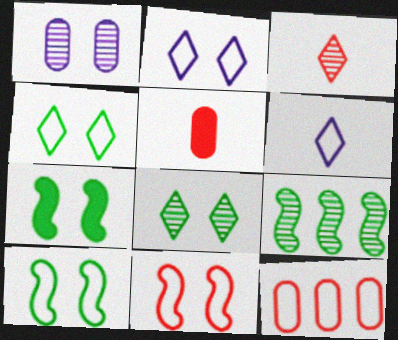[[1, 3, 9], 
[2, 5, 9], 
[6, 10, 12]]